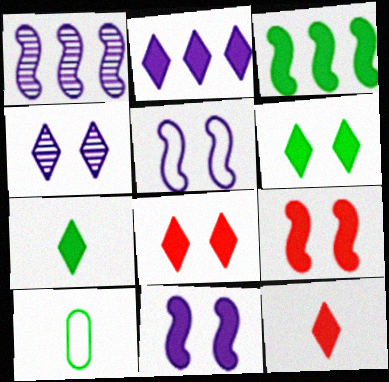[[1, 8, 10], 
[2, 6, 12], 
[2, 7, 8]]